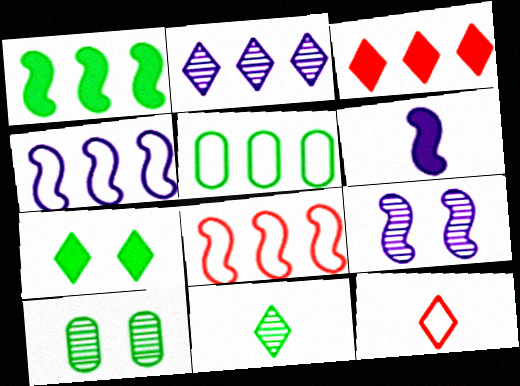[[2, 7, 12], 
[4, 6, 9]]